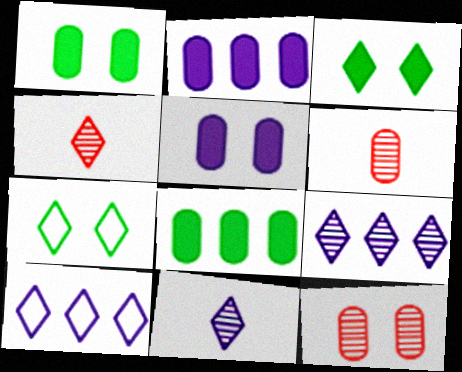[[3, 4, 10]]